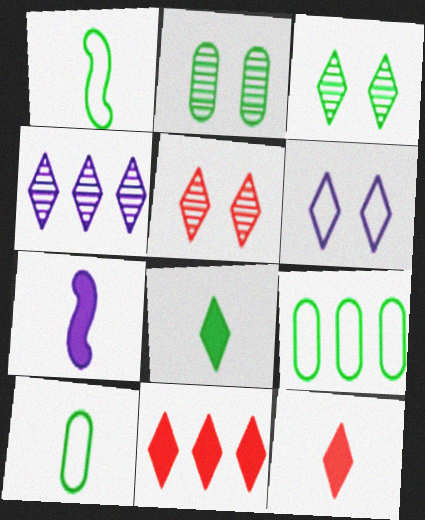[[5, 7, 9]]